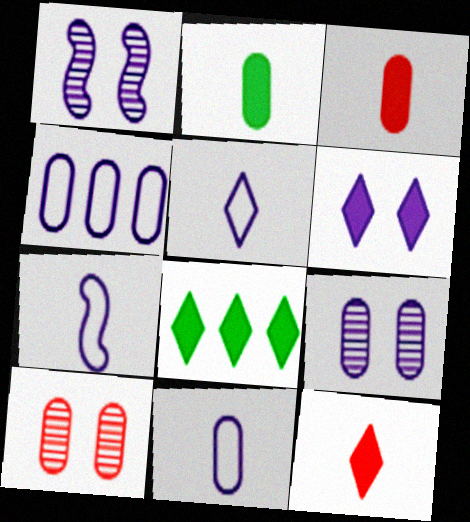[[2, 4, 10], 
[5, 7, 11], 
[6, 8, 12], 
[7, 8, 10]]